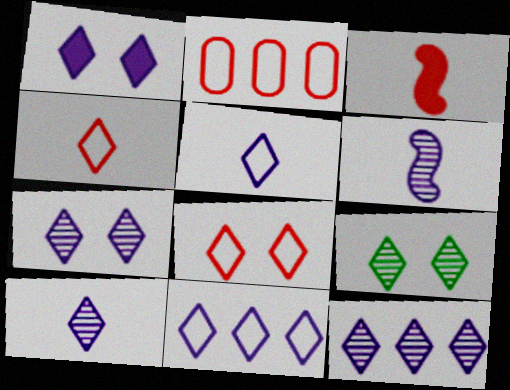[[1, 5, 12], 
[1, 8, 9], 
[1, 10, 11], 
[7, 10, 12]]